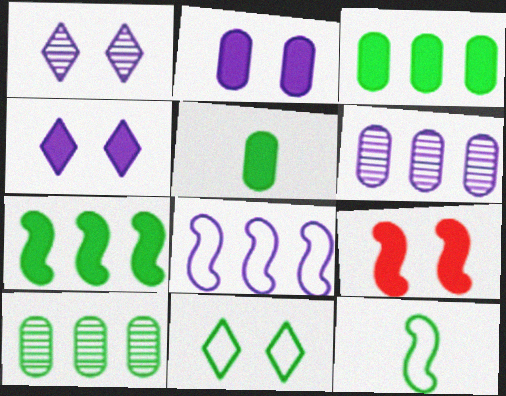[]